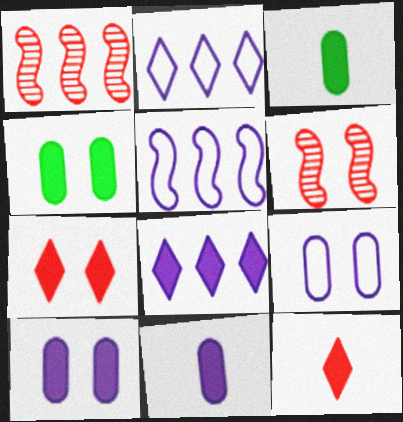[[2, 3, 6]]